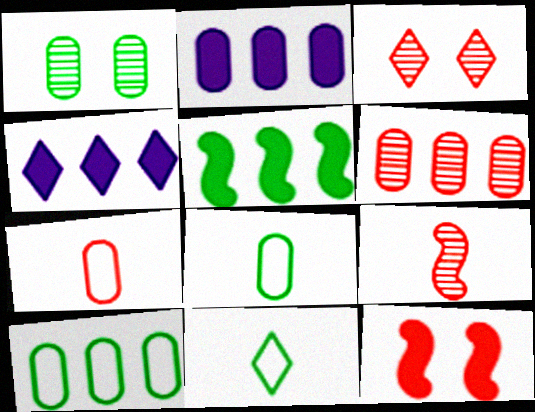[[1, 2, 7], 
[1, 5, 11], 
[2, 6, 10], 
[3, 4, 11], 
[3, 6, 9]]